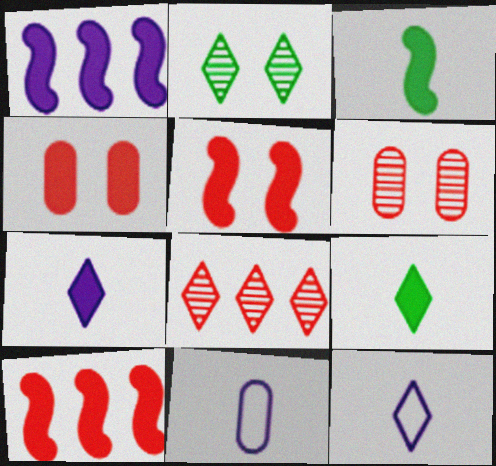[[1, 3, 5], 
[1, 4, 9], 
[2, 10, 11]]